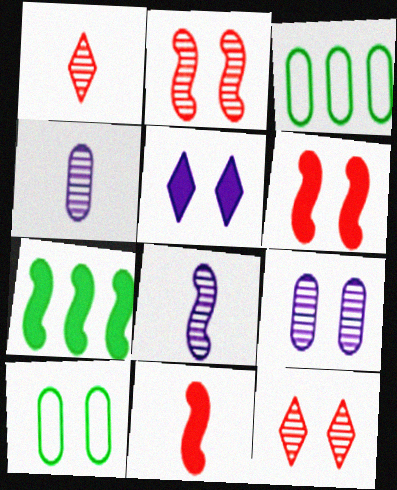[[2, 5, 10]]